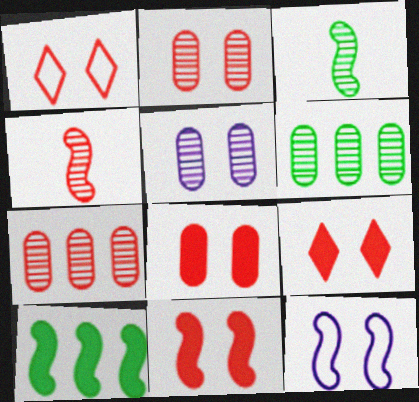[[1, 2, 11], 
[4, 10, 12], 
[8, 9, 11]]